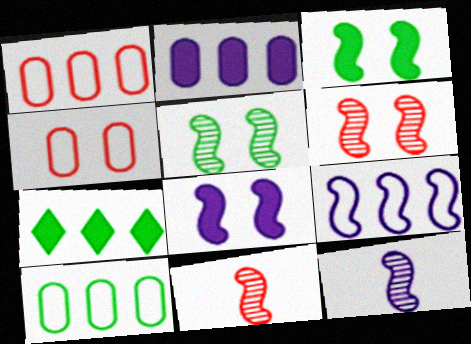[[3, 9, 11], 
[4, 7, 12], 
[8, 9, 12]]